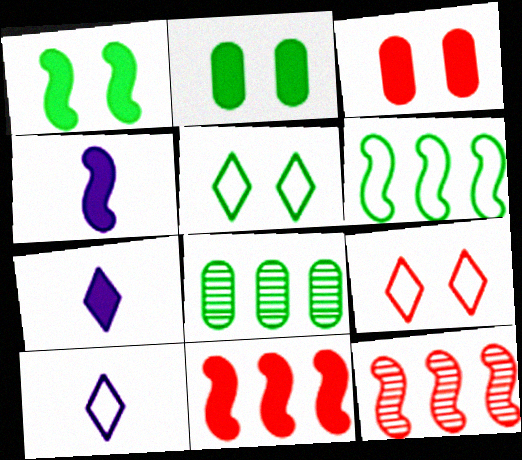[[1, 4, 11], 
[2, 7, 11], 
[2, 10, 12], 
[4, 8, 9]]